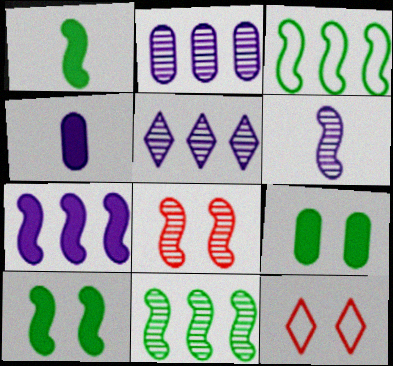[[1, 2, 12], 
[4, 11, 12], 
[6, 8, 11]]